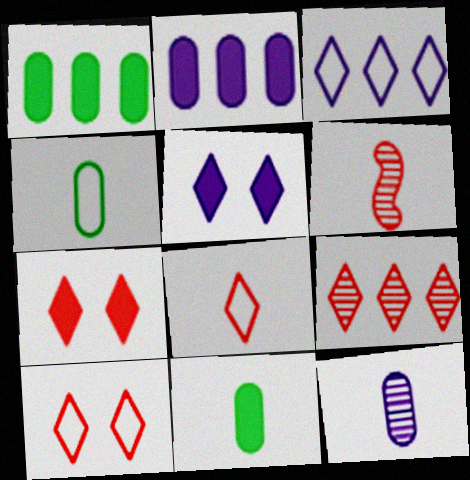[[7, 8, 9]]